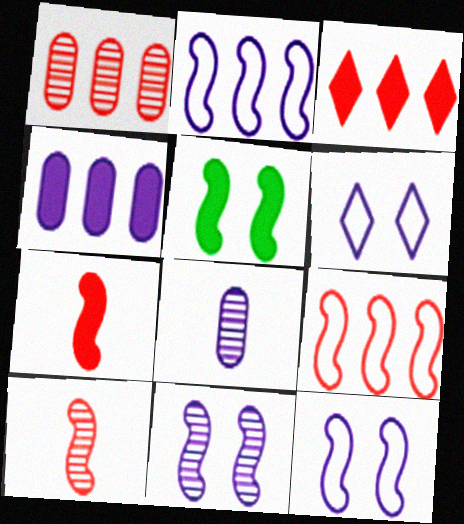[[1, 3, 9], 
[2, 5, 10]]